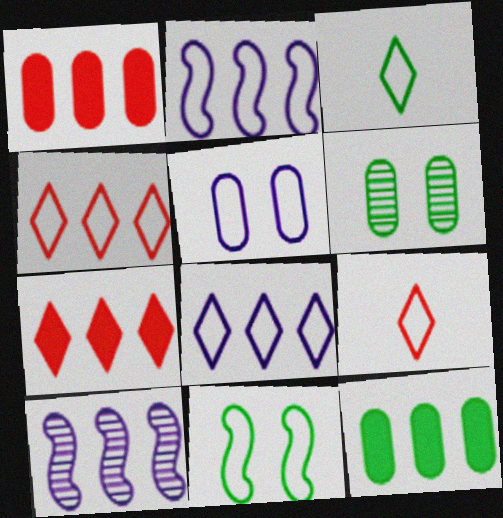[[4, 10, 12]]